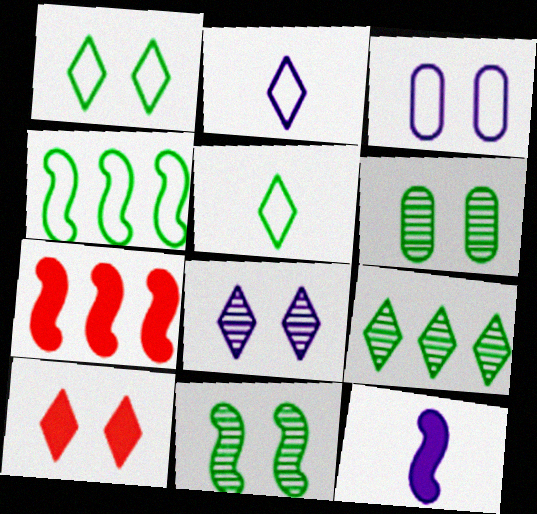[[1, 8, 10], 
[2, 6, 7], 
[2, 9, 10], 
[3, 10, 11]]